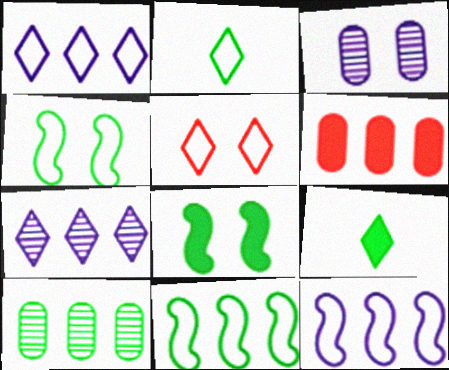[[1, 2, 5], 
[2, 8, 10], 
[3, 5, 8], 
[4, 9, 10], 
[5, 7, 9], 
[6, 7, 11]]